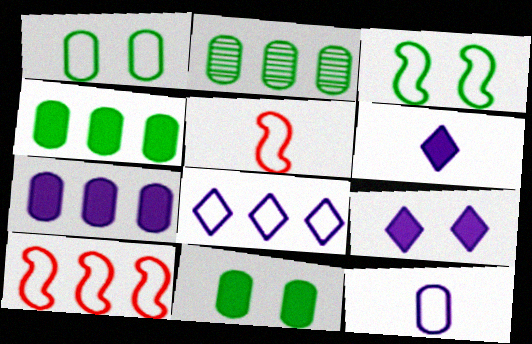[[1, 5, 8], 
[2, 5, 9]]